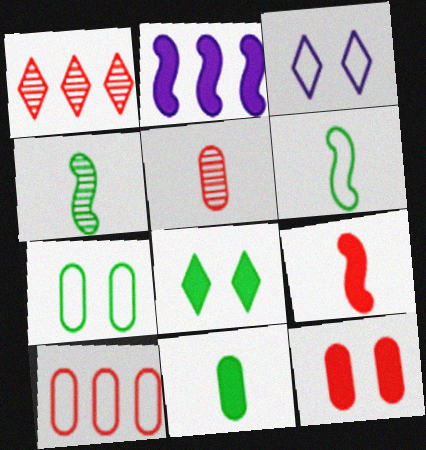[[3, 6, 10], 
[5, 10, 12]]